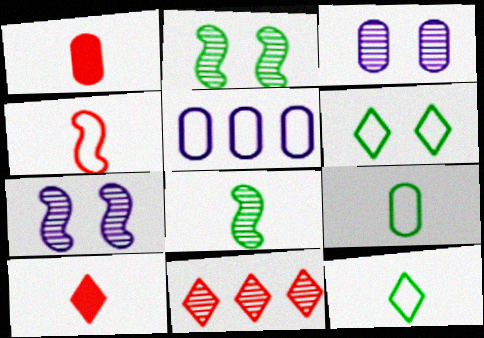[[2, 5, 10], 
[3, 8, 11], 
[4, 5, 6]]